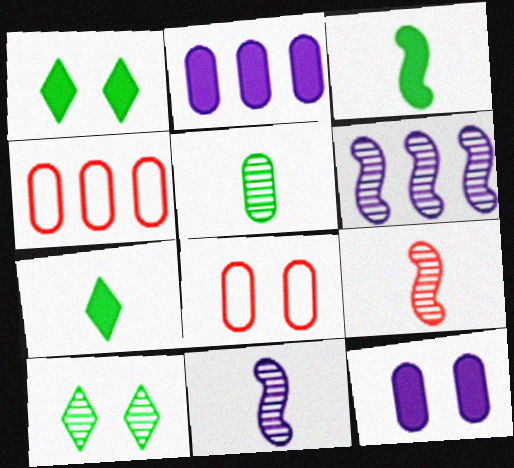[[1, 4, 11], 
[2, 5, 8], 
[4, 5, 12], 
[6, 7, 8]]